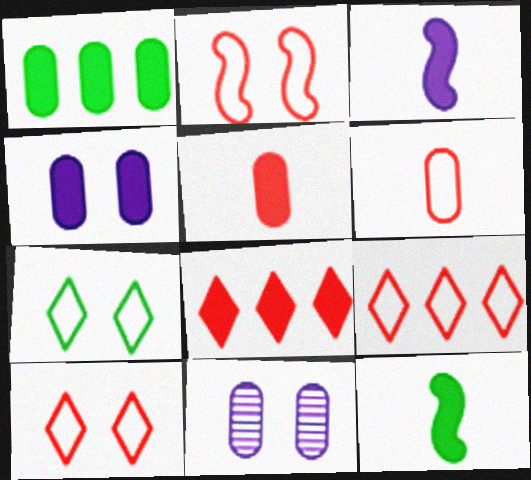[[1, 4, 5], 
[1, 6, 11], 
[2, 6, 9], 
[4, 8, 12], 
[9, 11, 12]]